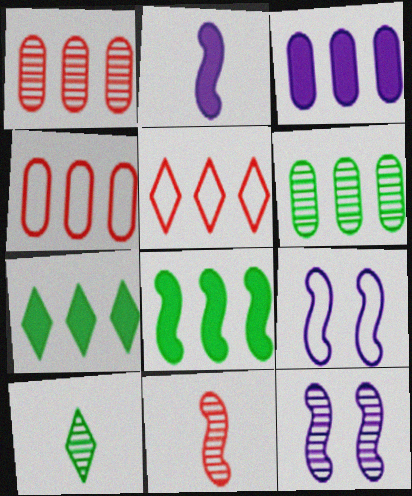[[1, 10, 12], 
[3, 4, 6], 
[8, 9, 11]]